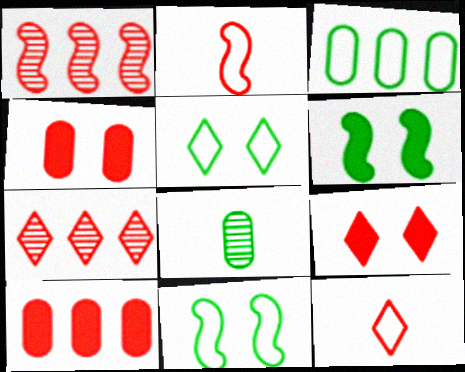[[1, 4, 12], 
[2, 4, 7], 
[7, 9, 12]]